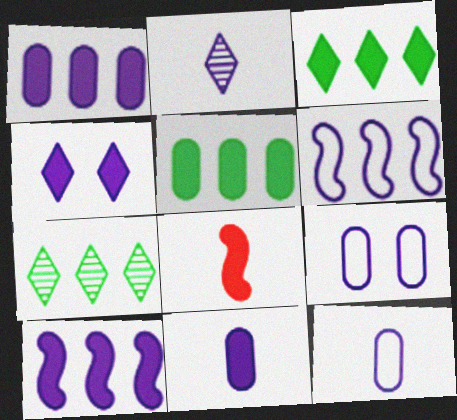[[2, 9, 10], 
[4, 5, 8], 
[4, 10, 11], 
[7, 8, 9]]